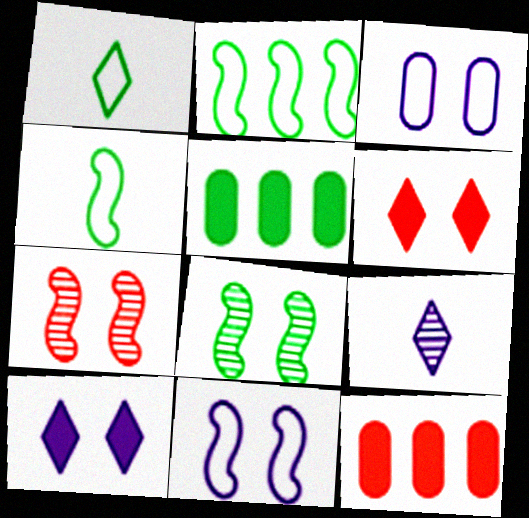[[1, 5, 8], 
[3, 6, 8]]